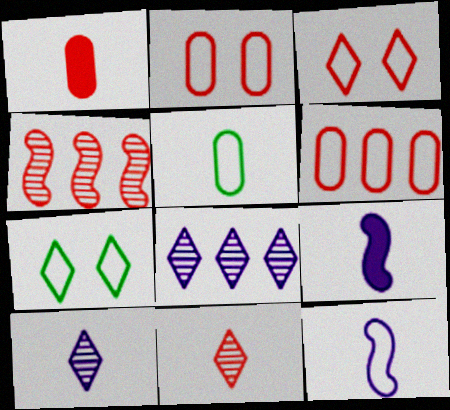[[1, 3, 4], 
[5, 9, 11], 
[6, 7, 12]]